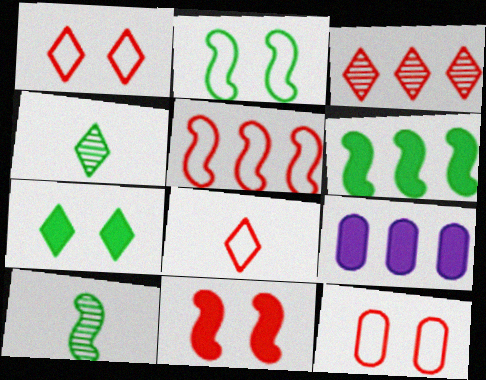[[1, 9, 10], 
[2, 6, 10], 
[5, 8, 12]]